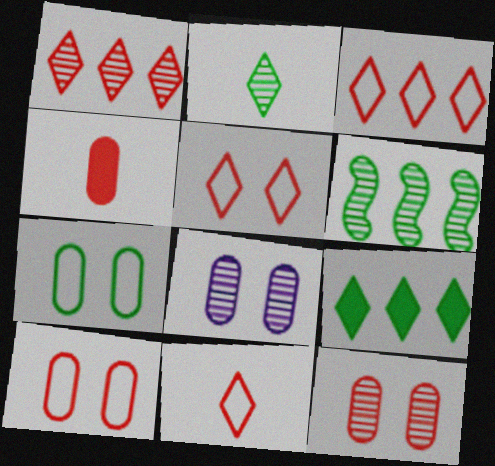[[3, 5, 11]]